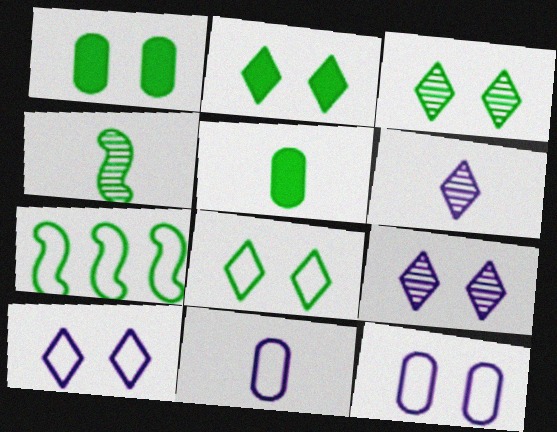[[2, 3, 8], 
[3, 5, 7]]